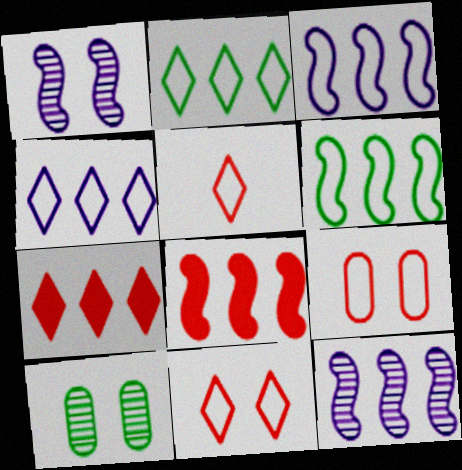[[6, 8, 12]]